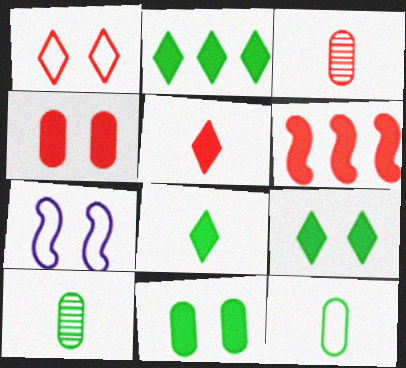[[1, 3, 6], 
[2, 3, 7], 
[2, 8, 9], 
[4, 5, 6]]